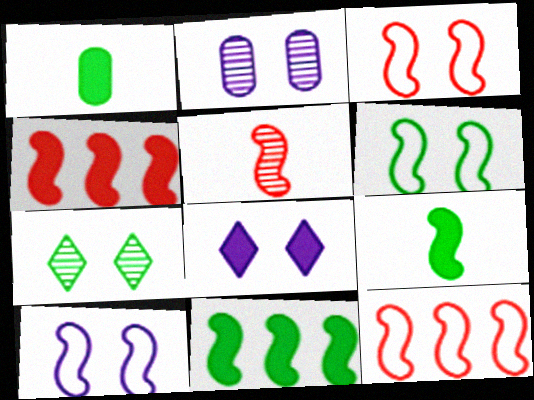[[1, 4, 8], 
[2, 8, 10], 
[3, 4, 5], 
[3, 6, 10], 
[5, 10, 11]]